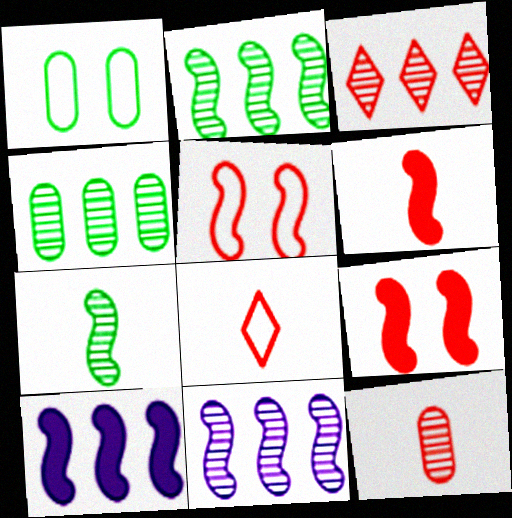[[3, 4, 11], 
[5, 7, 10], 
[6, 8, 12]]